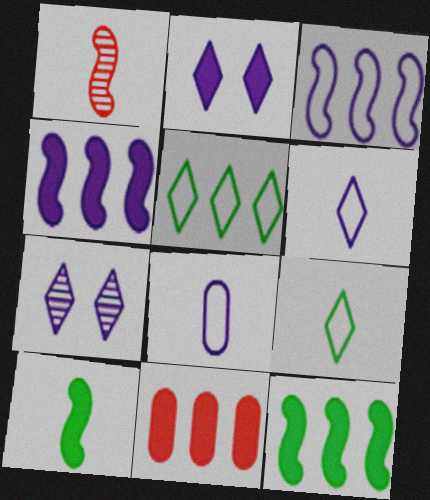[[2, 10, 11], 
[4, 7, 8]]